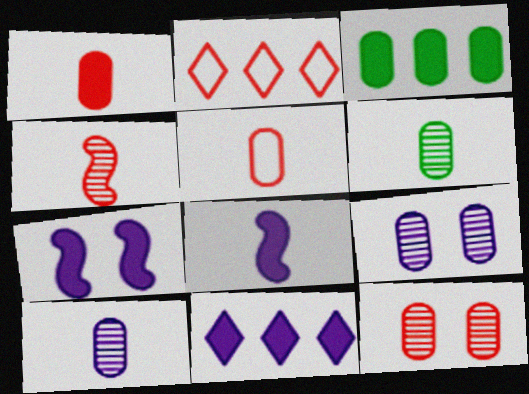[[2, 6, 7], 
[3, 5, 9]]